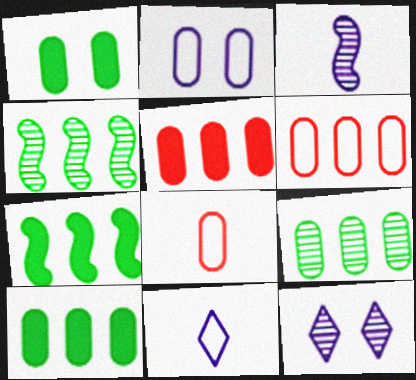[[7, 8, 12]]